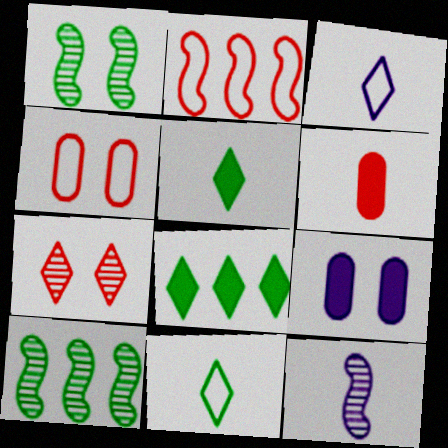[[2, 6, 7], 
[3, 7, 8], 
[4, 8, 12], 
[6, 11, 12]]